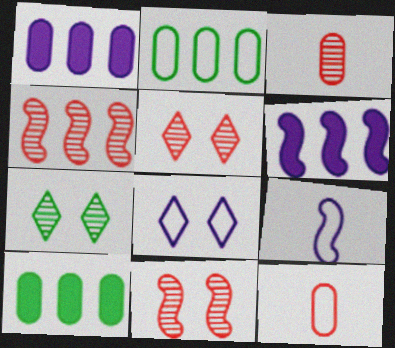[[3, 4, 5], 
[5, 9, 10], 
[6, 7, 12]]